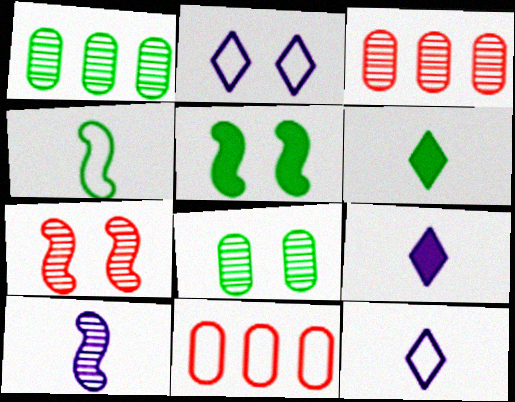[[2, 4, 11], 
[3, 5, 12]]